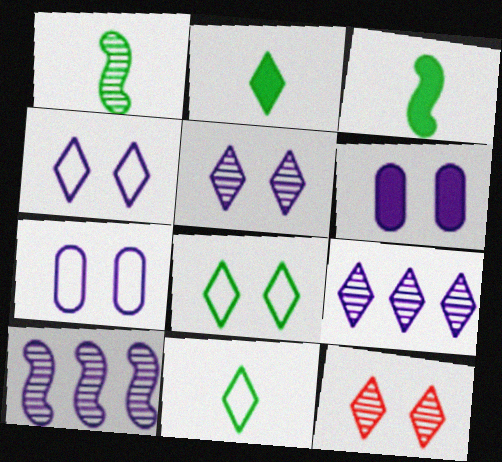[]